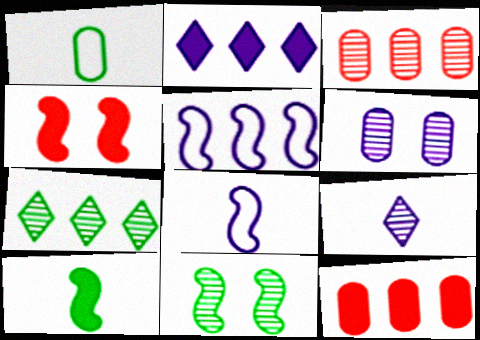[[1, 6, 12], 
[2, 6, 8], 
[3, 9, 11], 
[5, 7, 12]]